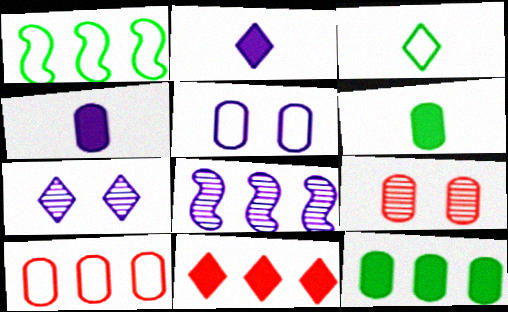[[1, 2, 9], 
[2, 5, 8], 
[3, 7, 11]]